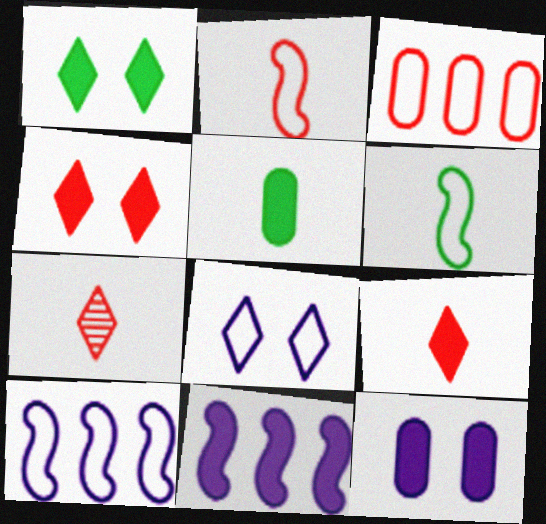[[3, 6, 8], 
[4, 5, 11]]